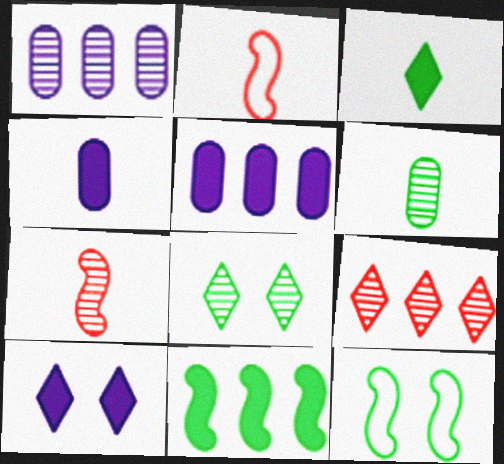[[1, 7, 8], 
[2, 5, 8], 
[4, 9, 12]]